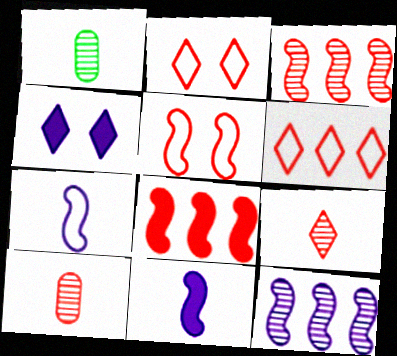[[2, 8, 10]]